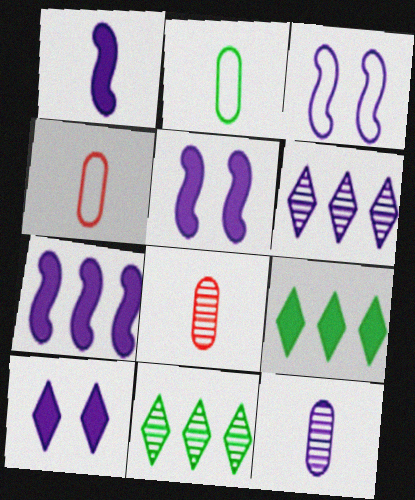[[1, 5, 7], 
[3, 8, 9], 
[4, 5, 11]]